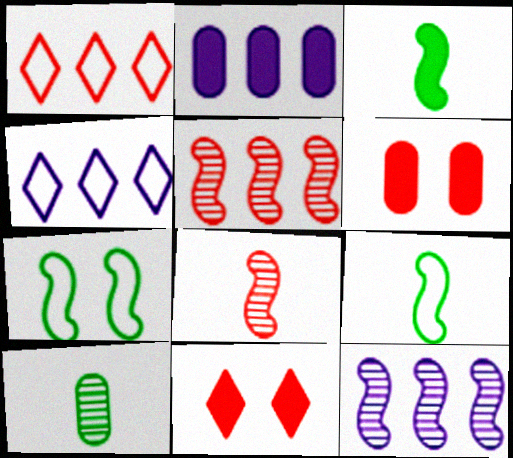[[1, 6, 8], 
[2, 3, 11], 
[2, 4, 12]]